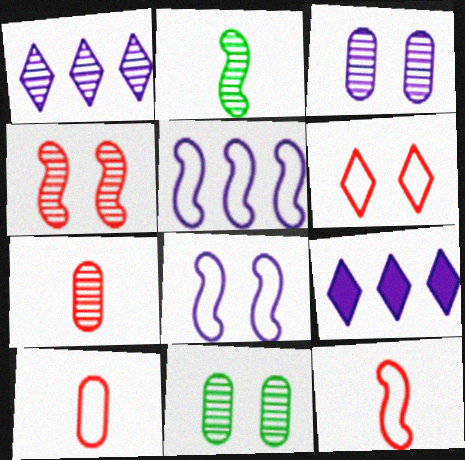[[9, 11, 12]]